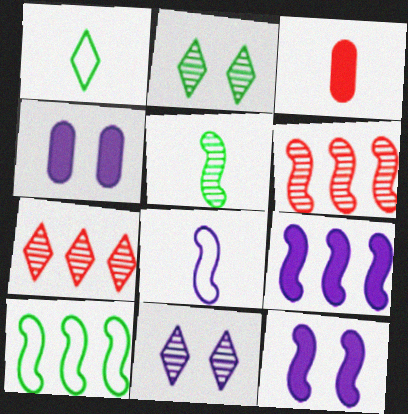[[1, 4, 6], 
[3, 10, 11], 
[6, 9, 10]]